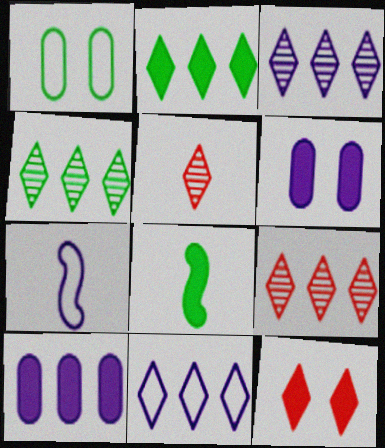[[1, 4, 8], 
[2, 9, 11], 
[3, 4, 9], 
[3, 6, 7], 
[8, 10, 12]]